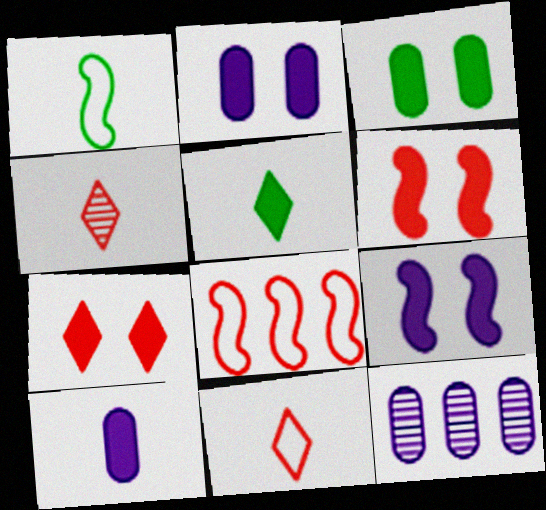[[1, 4, 10], 
[1, 7, 12], 
[3, 7, 9]]